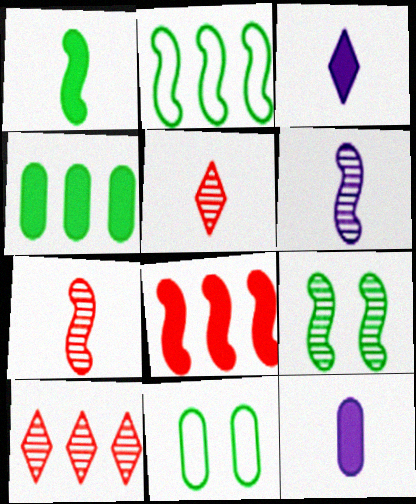[[1, 2, 9]]